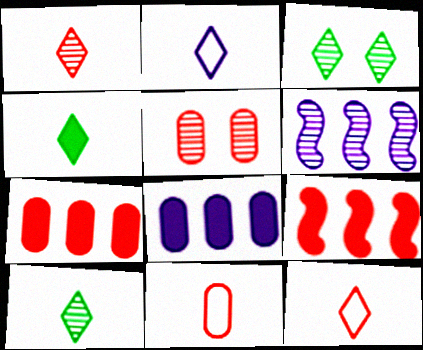[[1, 2, 4], 
[5, 6, 10], 
[5, 7, 11], 
[5, 9, 12]]